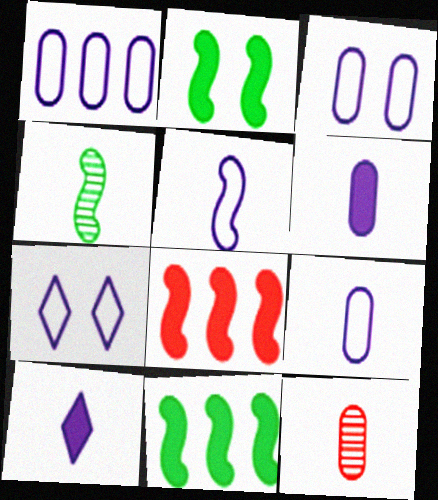[[1, 3, 9], 
[1, 5, 7], 
[7, 11, 12]]